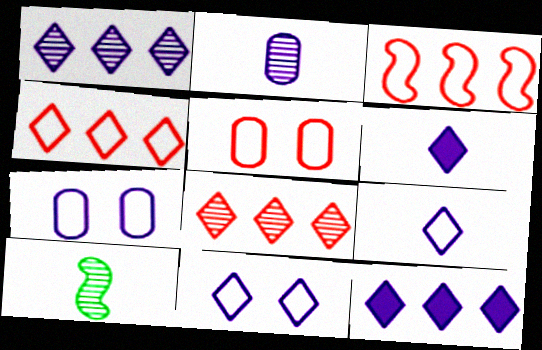[[1, 6, 11], 
[5, 10, 12]]